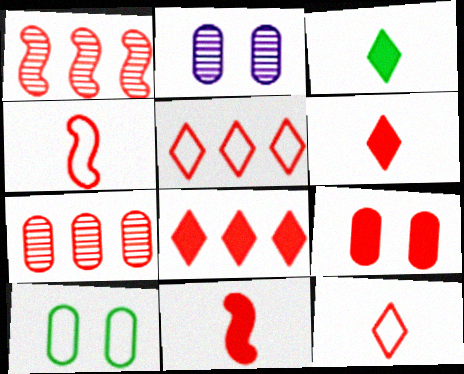[[1, 9, 12], 
[2, 9, 10], 
[8, 9, 11]]